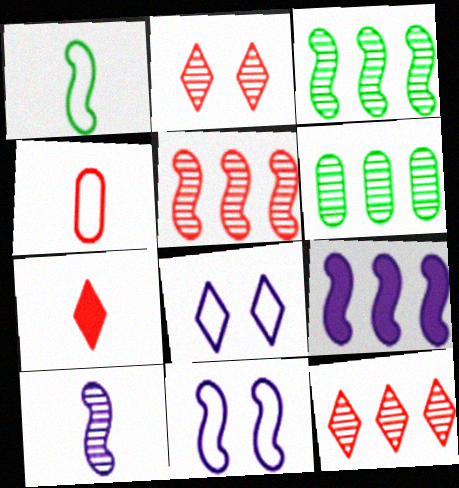[[2, 6, 10], 
[6, 7, 11], 
[9, 10, 11]]